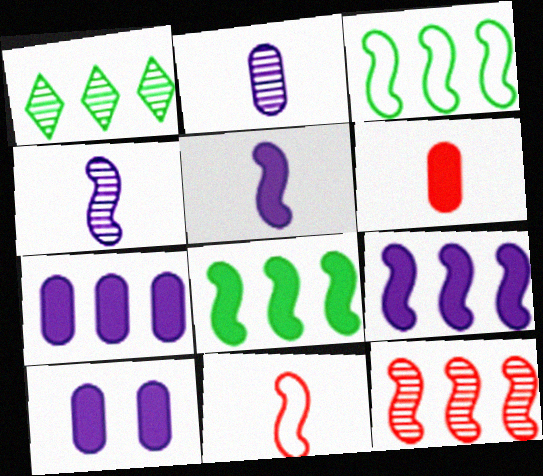[[1, 10, 11], 
[3, 9, 12]]